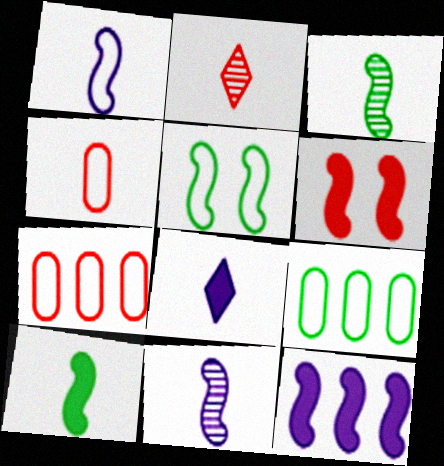[[2, 6, 7], 
[3, 4, 8], 
[6, 10, 12]]